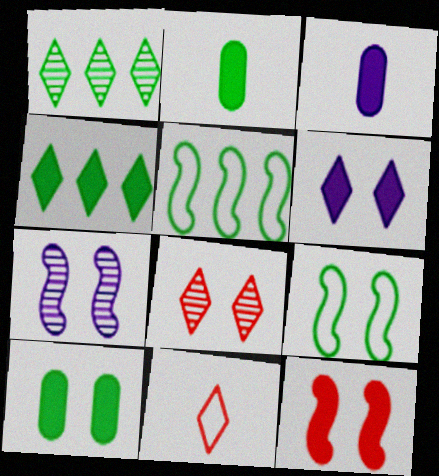[[1, 2, 9], 
[1, 6, 11], 
[3, 4, 12], 
[3, 5, 8], 
[6, 10, 12], 
[7, 9, 12]]